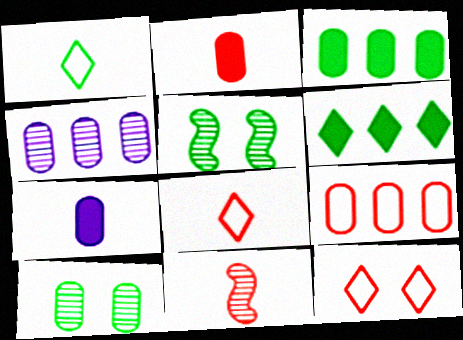[[1, 3, 5], 
[1, 7, 11], 
[2, 8, 11], 
[3, 4, 9], 
[7, 9, 10]]